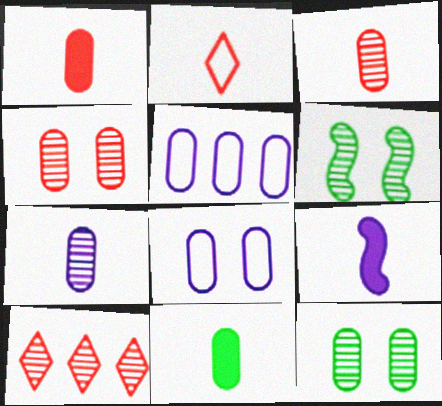[[1, 5, 12], 
[4, 5, 11], 
[6, 7, 10]]